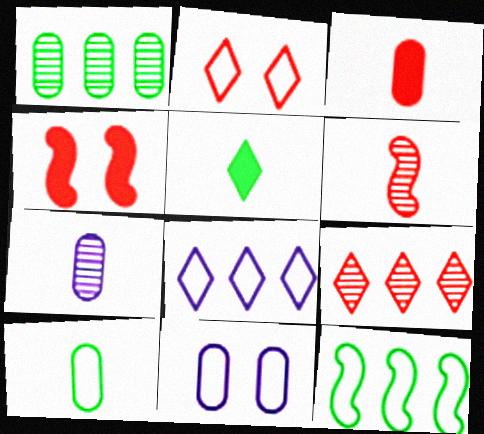[[1, 3, 11], 
[3, 7, 10]]